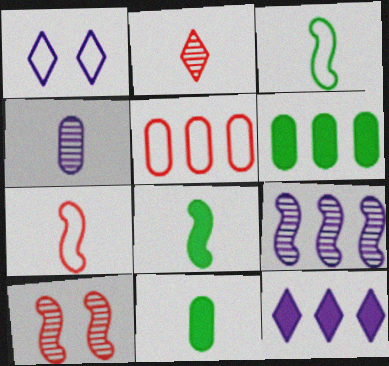[[1, 3, 5]]